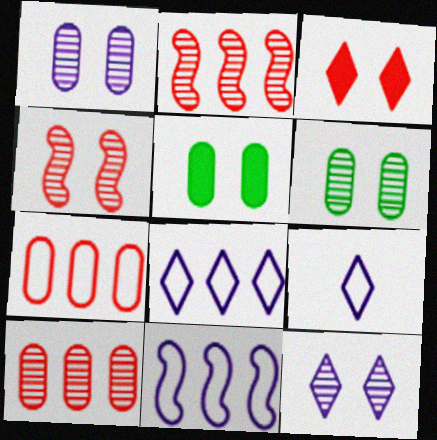[[2, 5, 9], 
[4, 6, 12]]